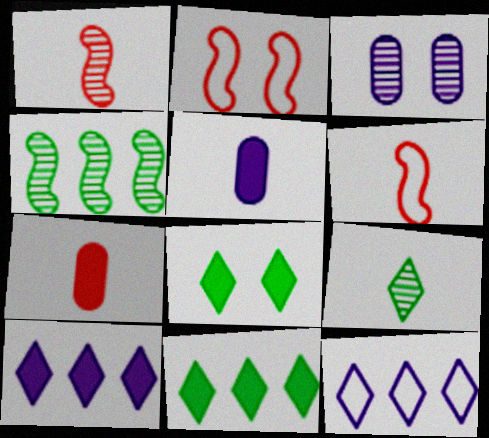[[2, 3, 8], 
[3, 6, 11], 
[5, 6, 9]]